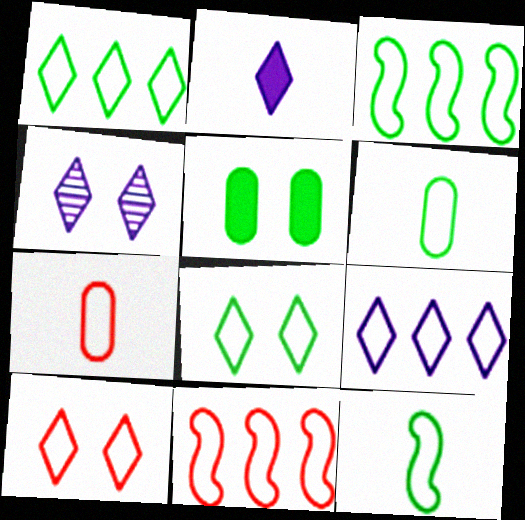[[2, 4, 9], 
[3, 6, 8], 
[7, 10, 11]]